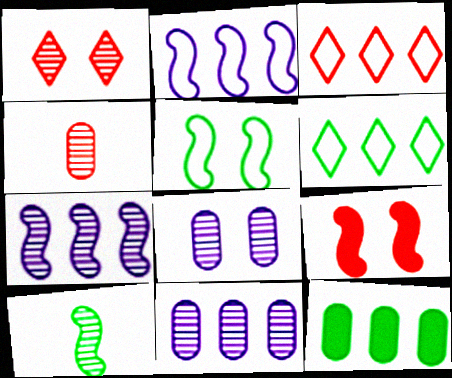[[1, 10, 11], 
[2, 9, 10], 
[3, 4, 9], 
[3, 7, 12]]